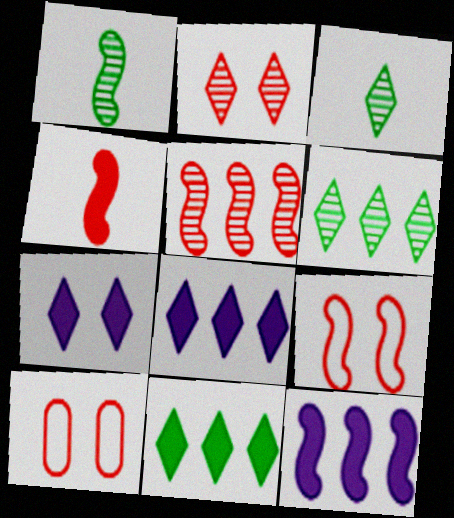[[1, 8, 10], 
[1, 9, 12], 
[3, 10, 12], 
[4, 5, 9]]